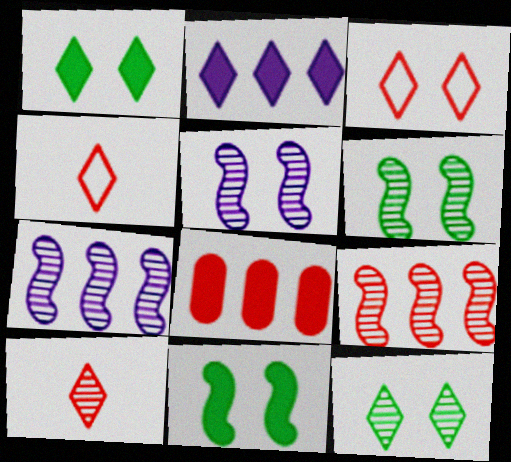[[2, 4, 12]]